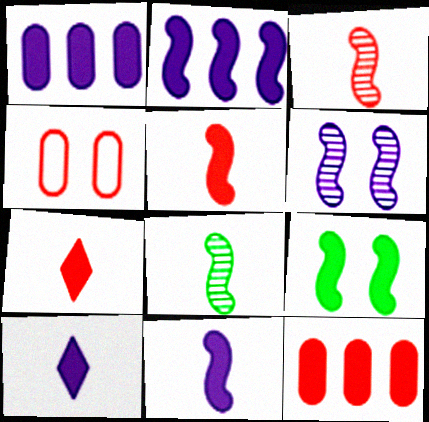[[1, 7, 9], 
[2, 5, 9], 
[9, 10, 12]]